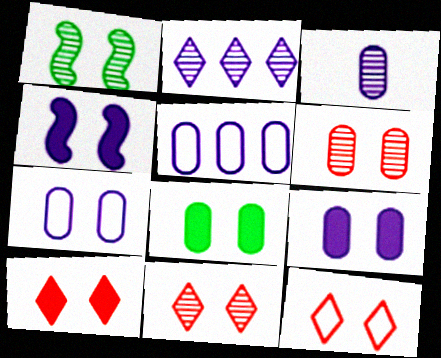[[1, 7, 10], 
[1, 9, 12], 
[3, 5, 9], 
[4, 8, 10], 
[6, 7, 8], 
[10, 11, 12]]